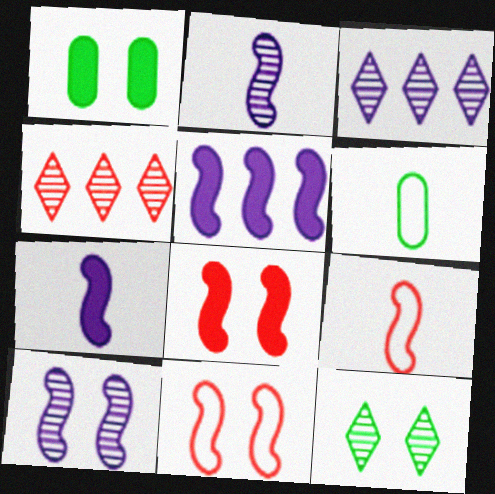[[1, 3, 9], 
[3, 6, 8]]